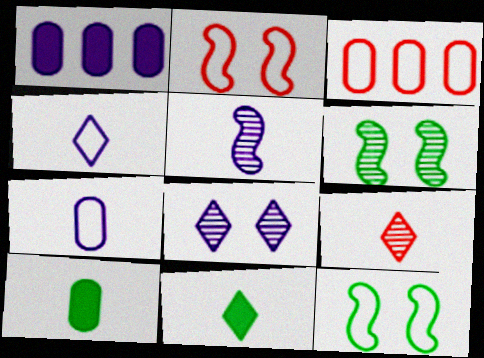[[1, 9, 12], 
[3, 4, 12], 
[4, 9, 11]]